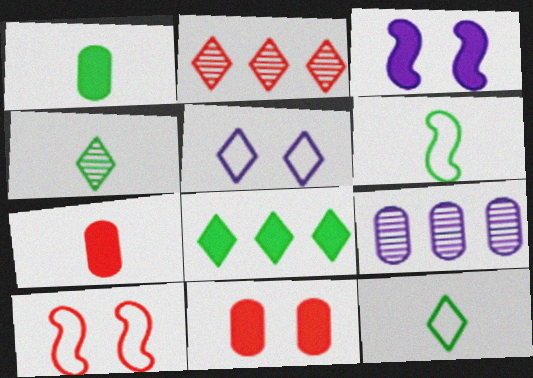[[1, 4, 6], 
[2, 7, 10], 
[3, 7, 8]]